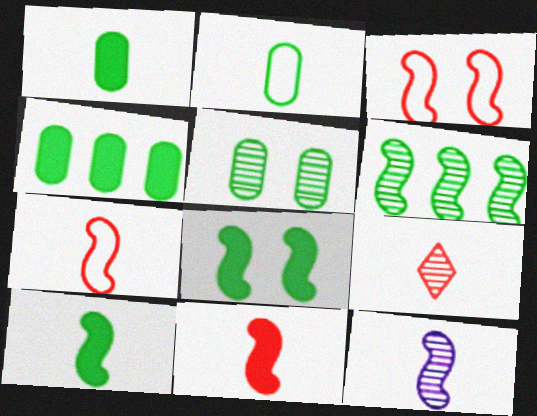[[2, 4, 5], 
[7, 10, 12]]